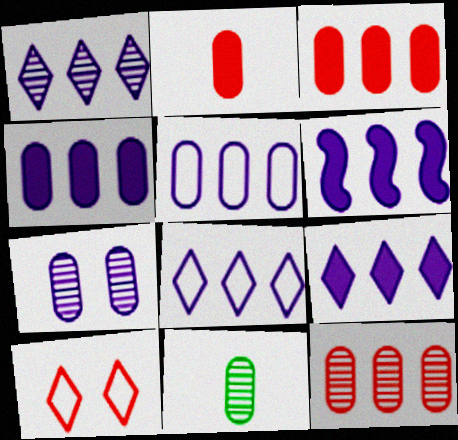[[1, 5, 6], 
[1, 8, 9], 
[4, 6, 9], 
[6, 10, 11], 
[7, 11, 12]]